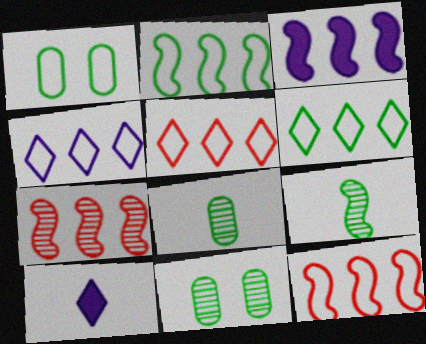[[1, 7, 10], 
[2, 3, 7], 
[4, 5, 6], 
[10, 11, 12]]